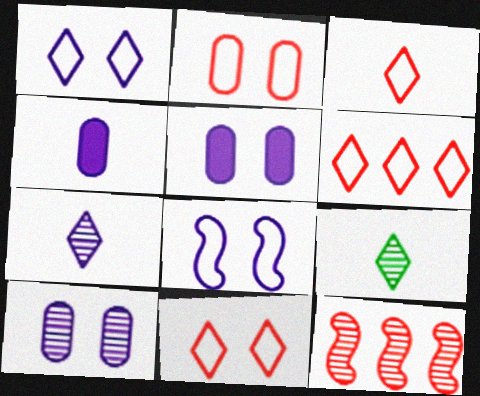[[3, 6, 11], 
[9, 10, 12]]